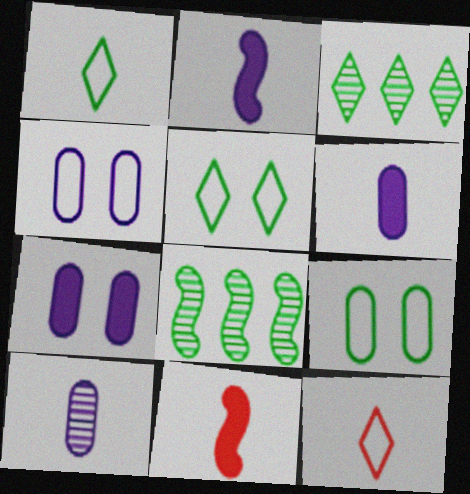[[1, 10, 11], 
[3, 4, 11], 
[7, 8, 12]]